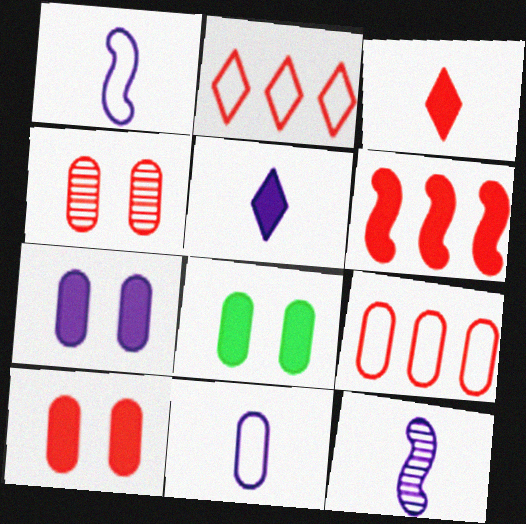[[2, 8, 12], 
[3, 6, 10], 
[5, 6, 8], 
[5, 11, 12], 
[7, 8, 10]]